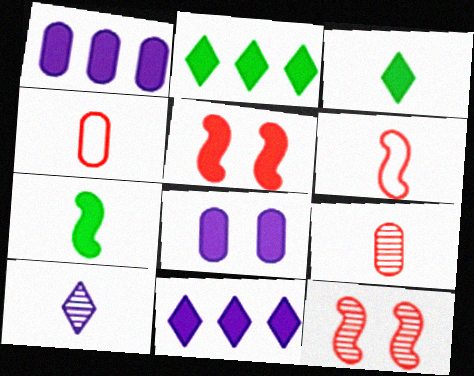[[1, 3, 5], 
[4, 7, 10]]